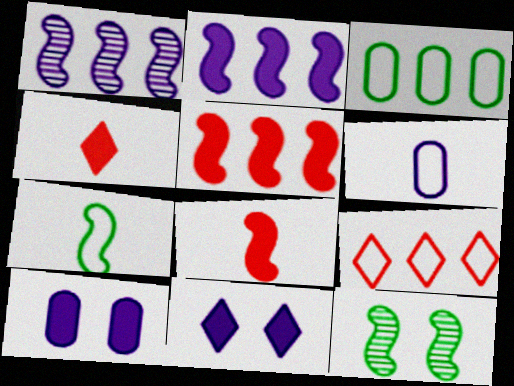[[1, 6, 11]]